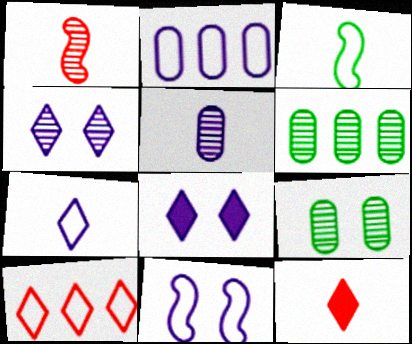[[1, 4, 6], 
[2, 7, 11], 
[3, 5, 12], 
[6, 11, 12]]